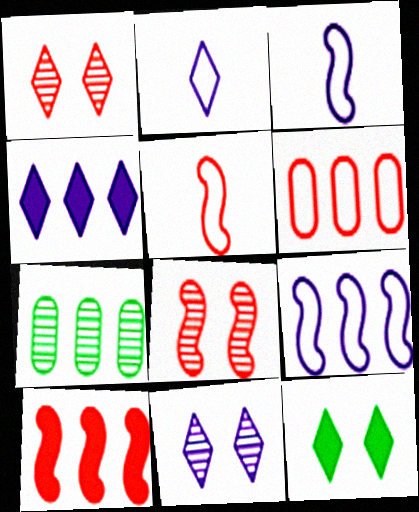[[2, 4, 11], 
[5, 8, 10]]